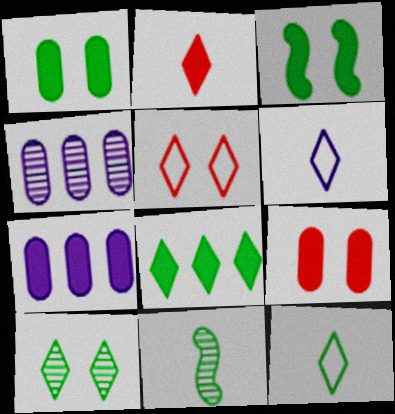[[2, 3, 7], 
[5, 7, 11], 
[8, 10, 12]]